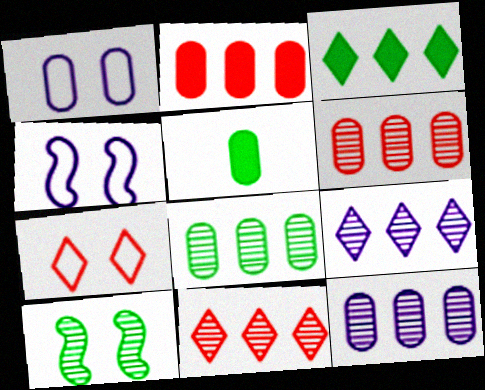[[1, 5, 6], 
[4, 5, 11], 
[6, 8, 12]]